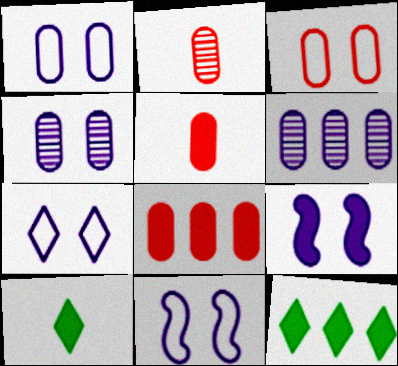[[1, 7, 11], 
[2, 3, 8], 
[2, 11, 12], 
[4, 7, 9], 
[5, 9, 12], 
[8, 9, 10]]